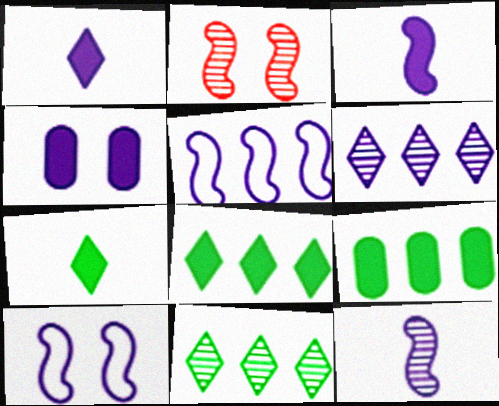[]